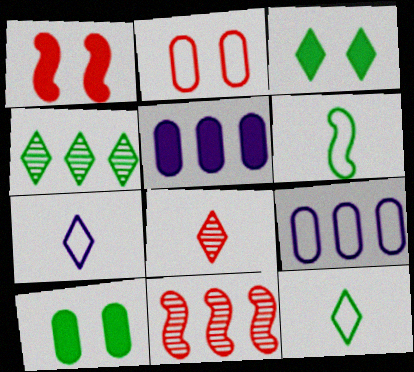[[3, 4, 12], 
[4, 6, 10], 
[7, 10, 11]]